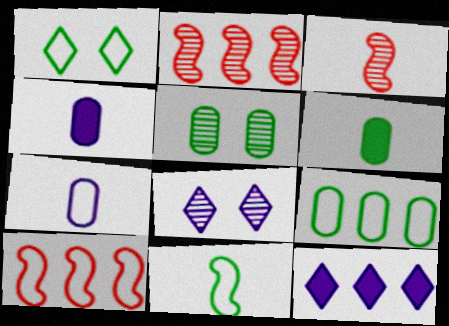[[1, 2, 4], 
[1, 7, 10], 
[1, 9, 11], 
[2, 9, 12], 
[5, 6, 9], 
[6, 8, 10]]